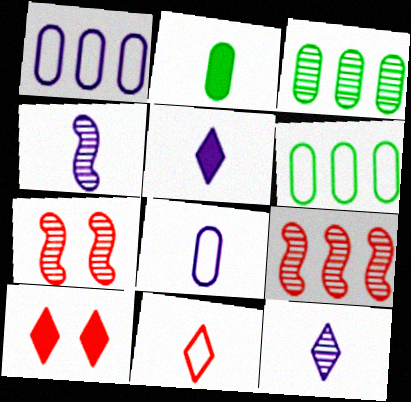[[2, 4, 11], 
[3, 7, 12], 
[4, 5, 8], 
[4, 6, 10], 
[5, 6, 7]]